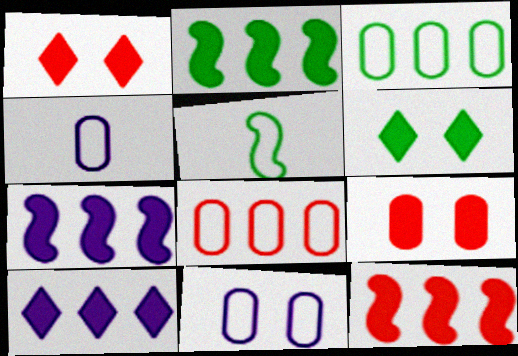[[2, 7, 12]]